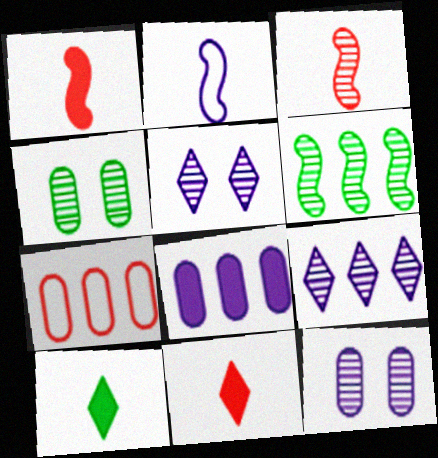[[2, 5, 8], 
[3, 4, 9]]